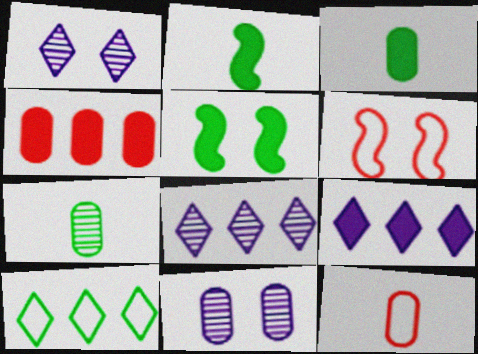[[3, 6, 8], 
[5, 7, 10], 
[5, 8, 12], 
[6, 7, 9]]